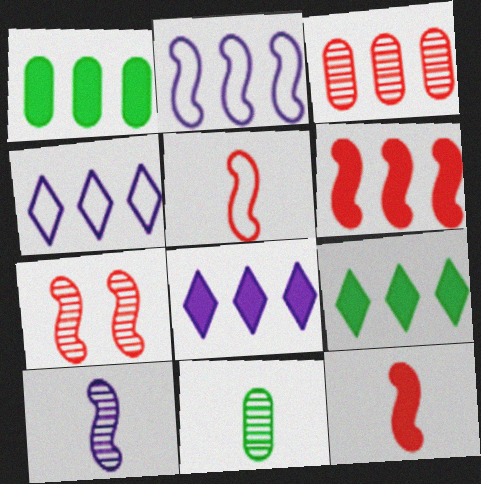[[1, 6, 8], 
[2, 3, 9], 
[5, 6, 7]]